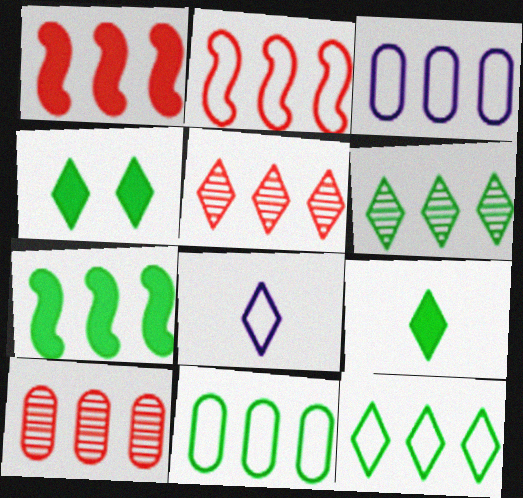[[1, 3, 6], 
[2, 3, 12], 
[3, 5, 7], 
[4, 5, 8], 
[6, 7, 11]]